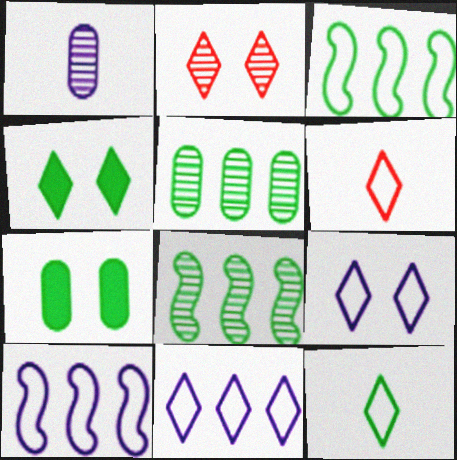[[1, 2, 8], 
[2, 4, 9], 
[7, 8, 12]]